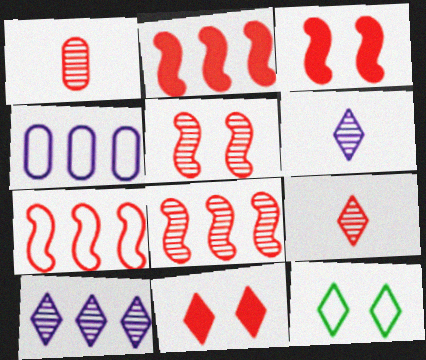[[1, 7, 11], 
[2, 7, 8]]